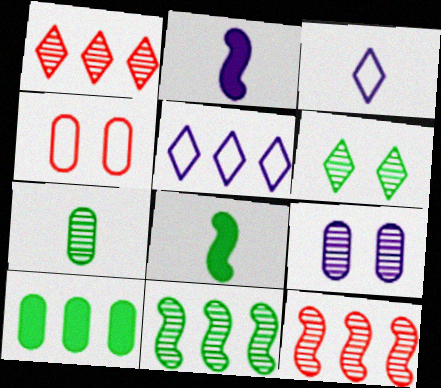[[2, 5, 9], 
[5, 10, 12], 
[6, 7, 11]]